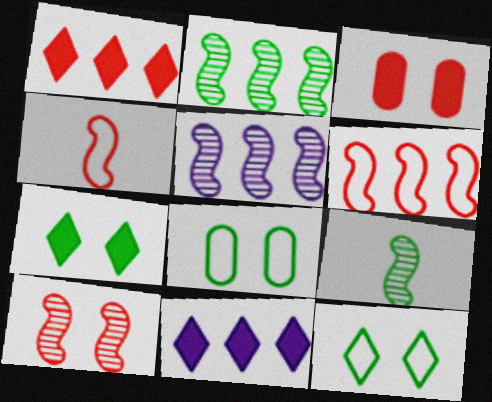[[5, 9, 10]]